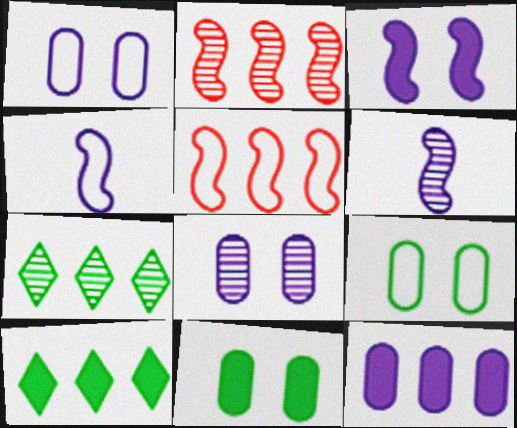[[5, 7, 12]]